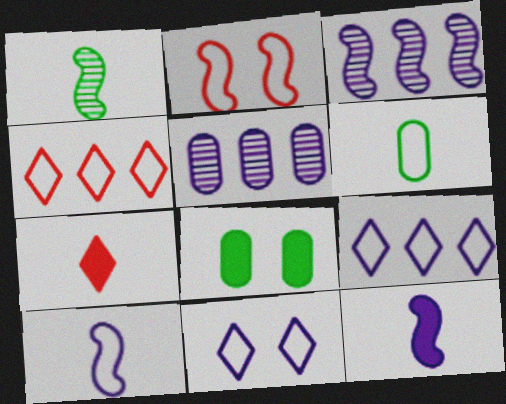[[2, 6, 9], 
[5, 11, 12]]